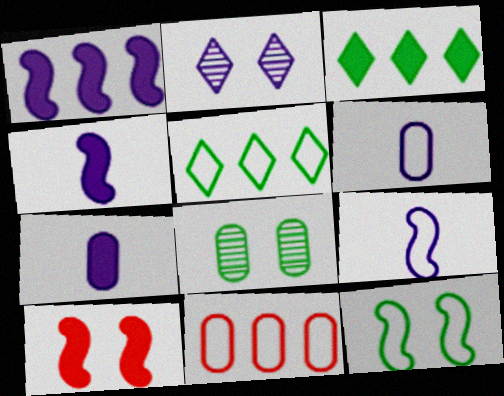[[1, 2, 6], 
[3, 7, 10], 
[7, 8, 11]]